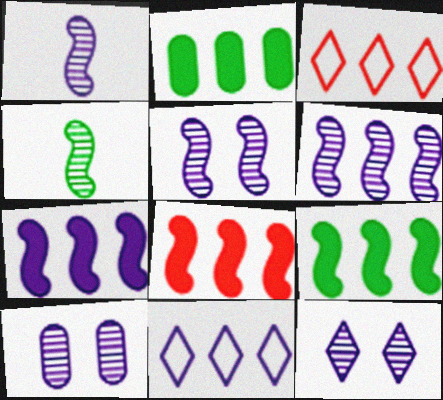[[1, 5, 6], 
[2, 3, 6], 
[5, 10, 12], 
[7, 8, 9]]